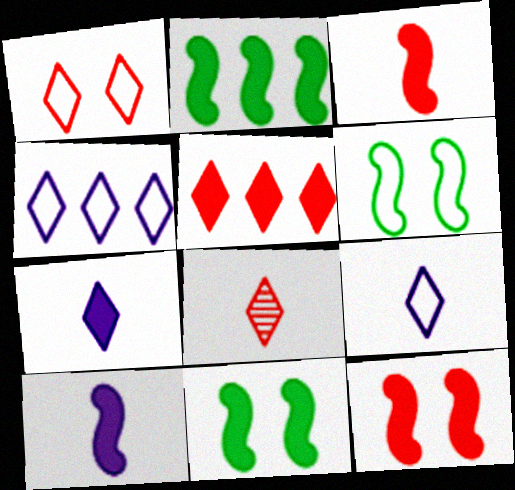[[1, 5, 8], 
[2, 10, 12]]